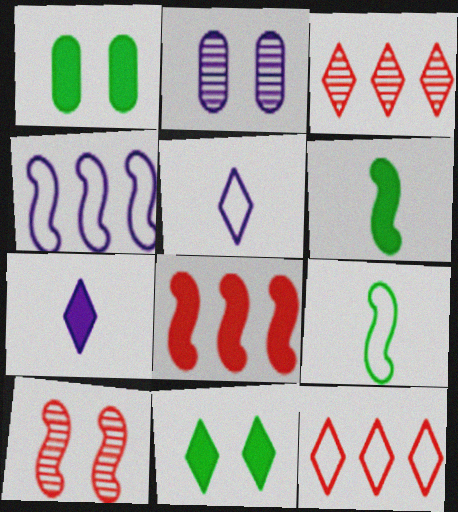[[1, 7, 8], 
[2, 4, 7], 
[2, 6, 12], 
[3, 5, 11], 
[4, 6, 10]]